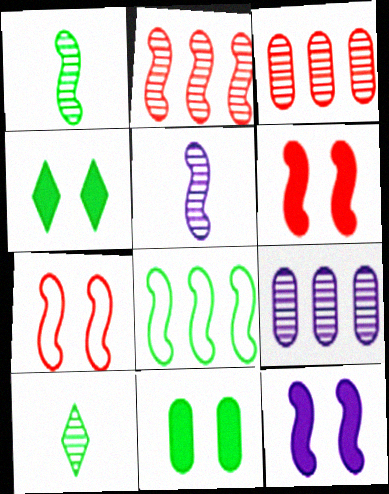[[5, 6, 8], 
[8, 10, 11]]